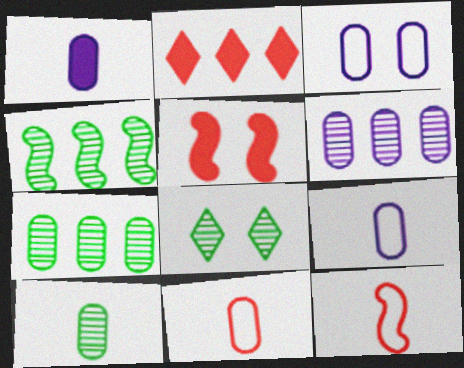[[1, 3, 6], 
[1, 10, 11], 
[3, 5, 8], 
[4, 8, 10]]